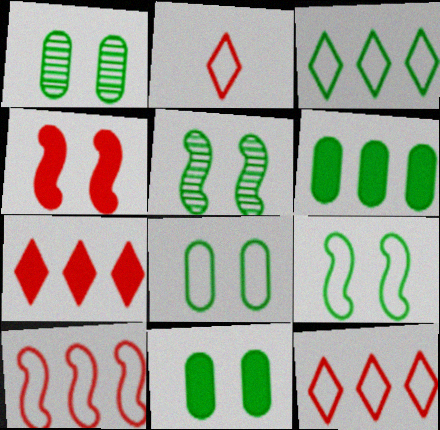[[1, 8, 11]]